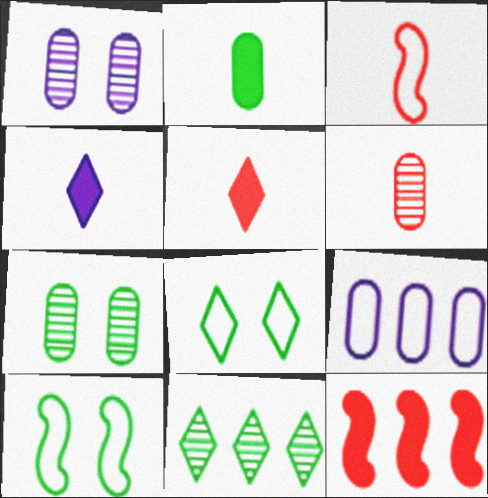[[2, 10, 11], 
[3, 5, 6], 
[3, 8, 9], 
[9, 11, 12]]